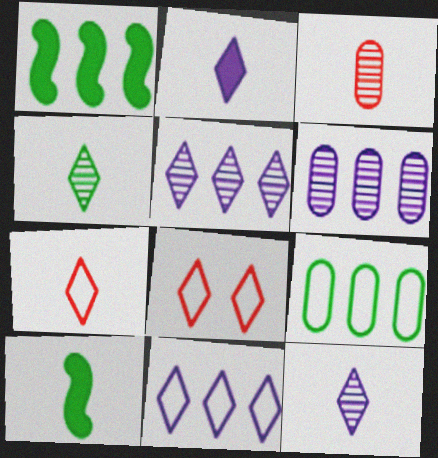[[2, 4, 7], 
[6, 8, 10]]